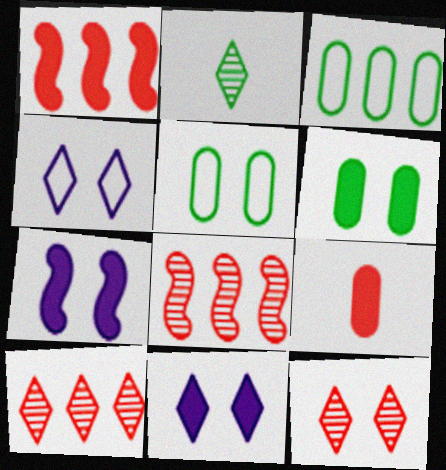[[5, 7, 12]]